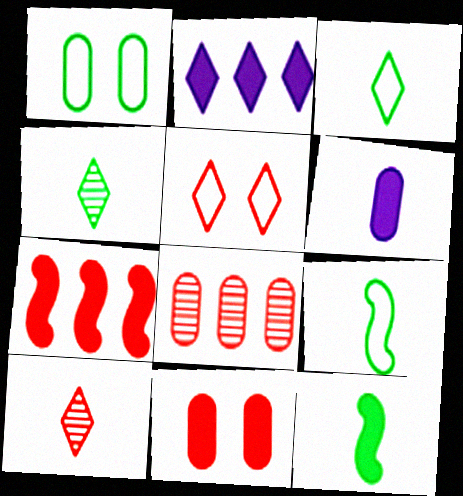[[1, 6, 8], 
[2, 4, 5], 
[2, 11, 12], 
[6, 9, 10]]